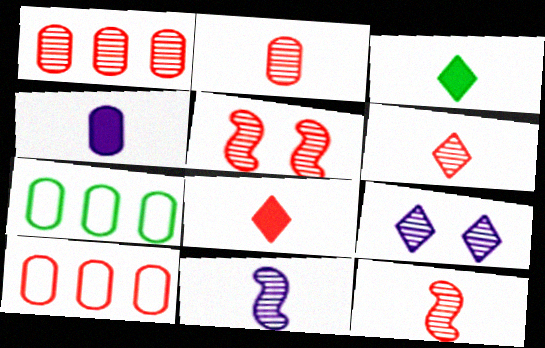[[1, 5, 6], 
[2, 6, 12], 
[5, 8, 10]]